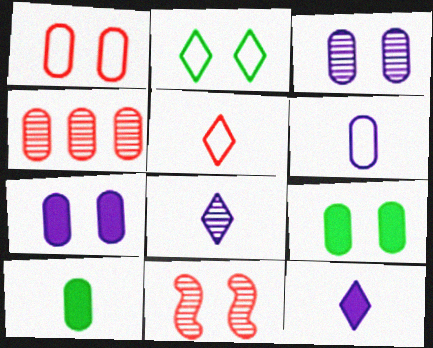[[1, 3, 9], 
[2, 7, 11], 
[4, 6, 9]]